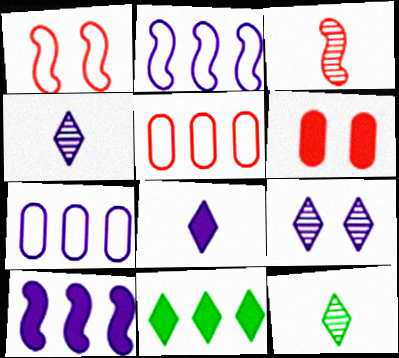[[2, 6, 12]]